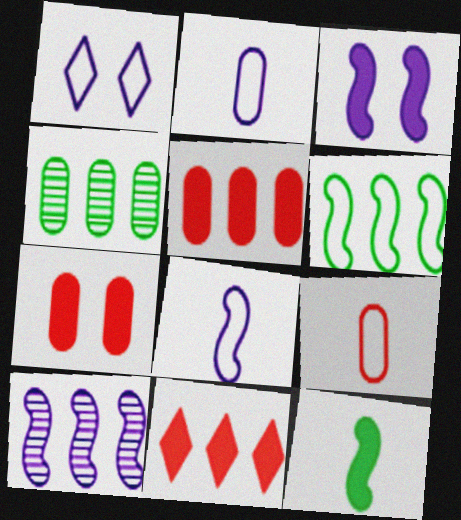[[1, 6, 9], 
[2, 4, 7], 
[3, 8, 10]]